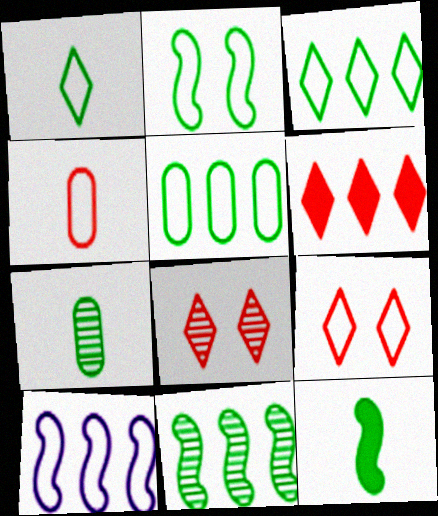[[1, 2, 5], 
[1, 7, 12], 
[2, 11, 12]]